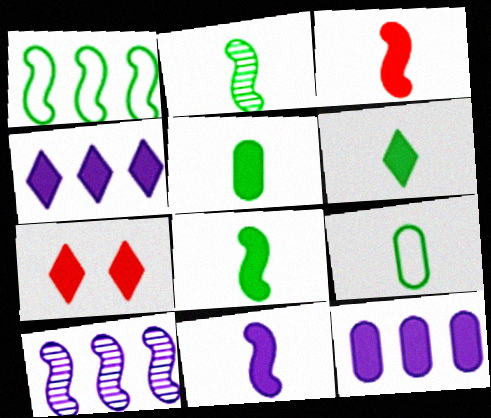[[2, 6, 9], 
[3, 8, 11], 
[4, 6, 7], 
[5, 6, 8], 
[7, 8, 12], 
[7, 9, 10]]